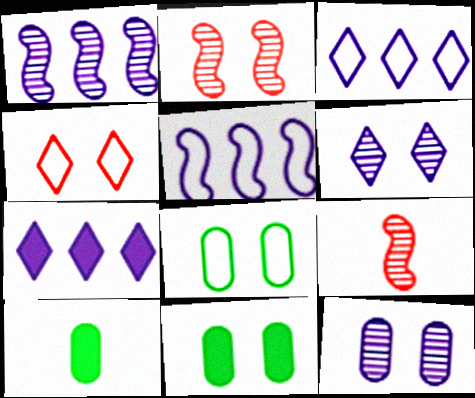[[1, 4, 10], 
[2, 3, 10], 
[3, 9, 11], 
[7, 8, 9]]